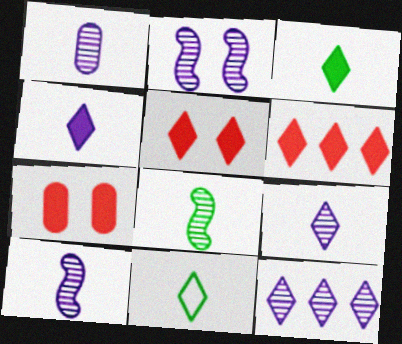[[1, 2, 12], 
[1, 9, 10], 
[5, 11, 12]]